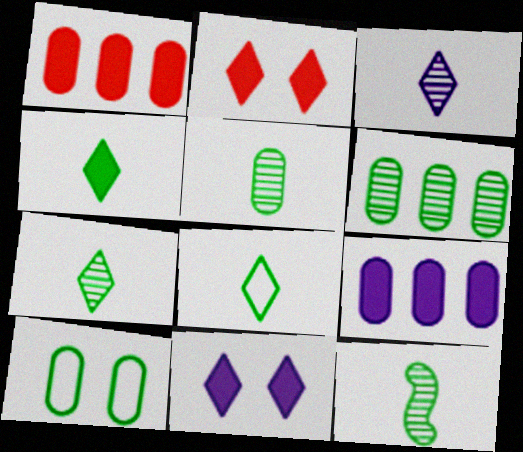[[4, 7, 8], 
[5, 7, 12]]